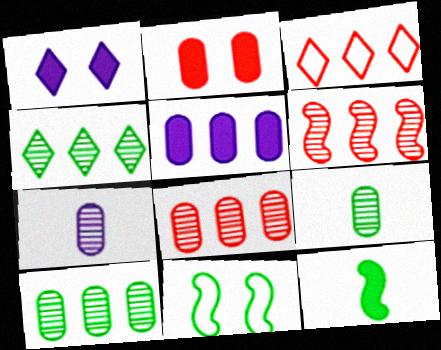[]